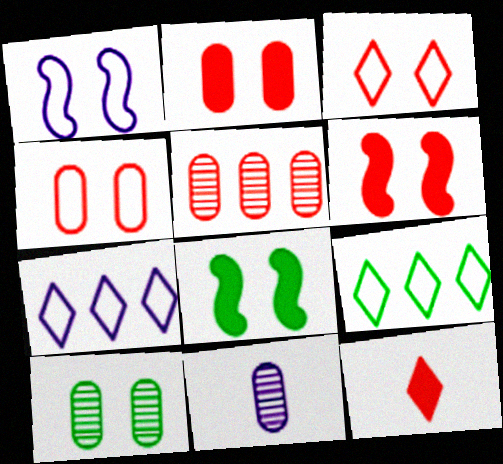[[5, 10, 11], 
[6, 9, 11]]